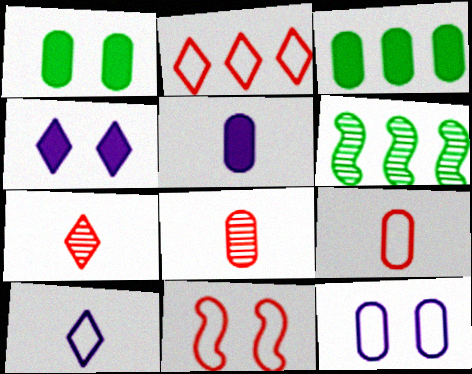[[2, 9, 11], 
[3, 8, 12], 
[4, 6, 9]]